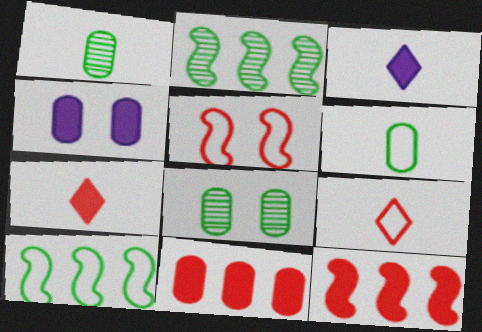[[2, 4, 9]]